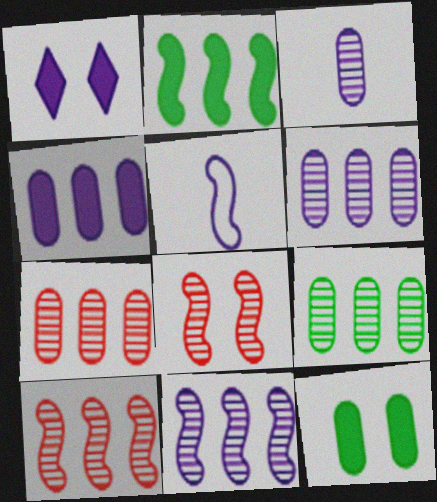[[1, 5, 6], 
[2, 5, 8], 
[6, 7, 9]]